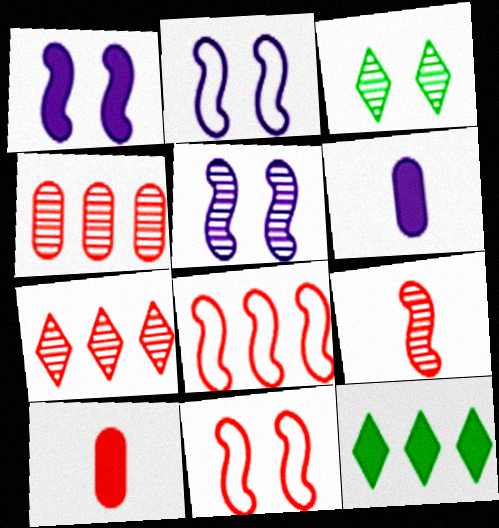[[1, 2, 5], 
[1, 10, 12], 
[3, 6, 8], 
[7, 10, 11]]